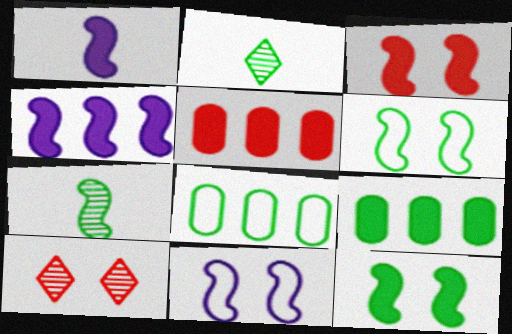[[1, 8, 10], 
[2, 5, 11], 
[2, 6, 9], 
[2, 8, 12]]